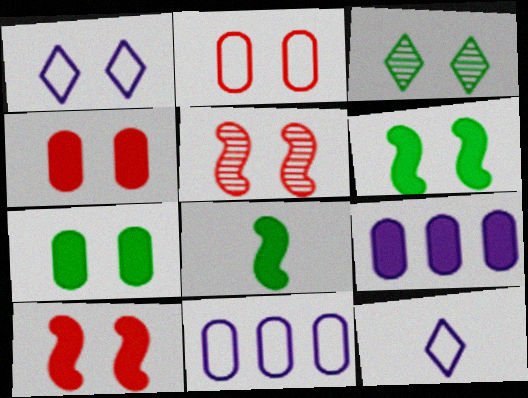[[1, 5, 7]]